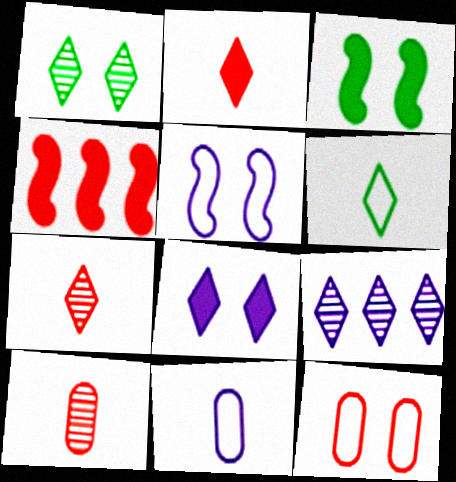[[1, 4, 11], 
[1, 7, 9], 
[4, 7, 12]]